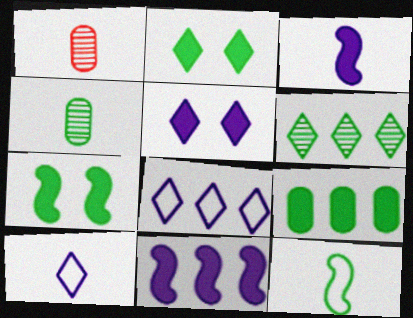[[1, 7, 8]]